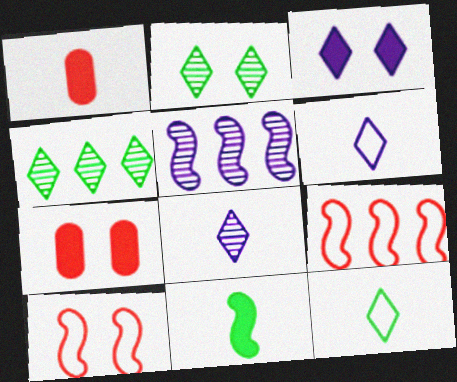[[5, 7, 12], 
[5, 10, 11]]